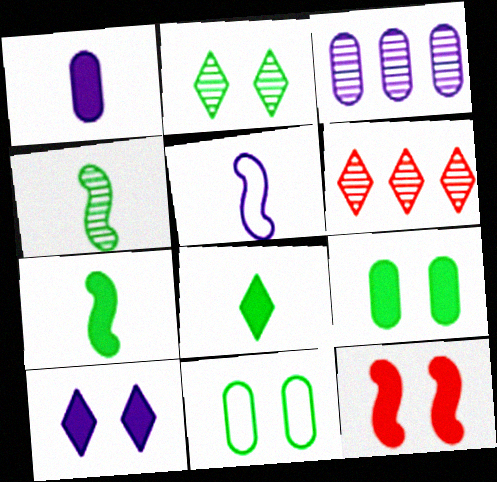[[3, 5, 10], 
[5, 6, 9], 
[9, 10, 12]]